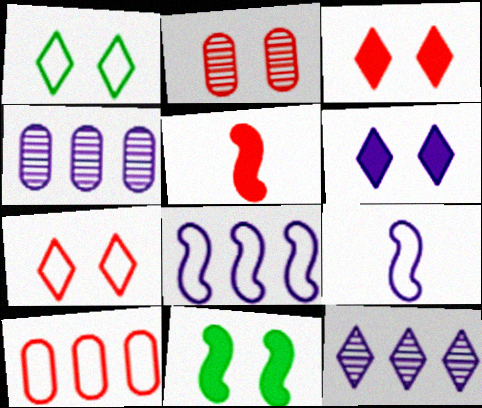[[1, 4, 5], 
[1, 9, 10], 
[4, 6, 9]]